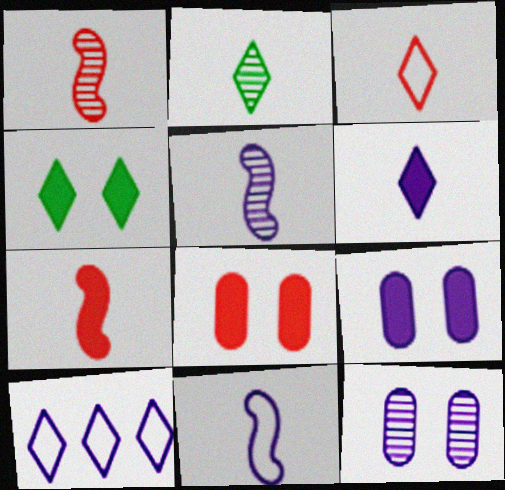[[2, 3, 6], 
[5, 9, 10]]